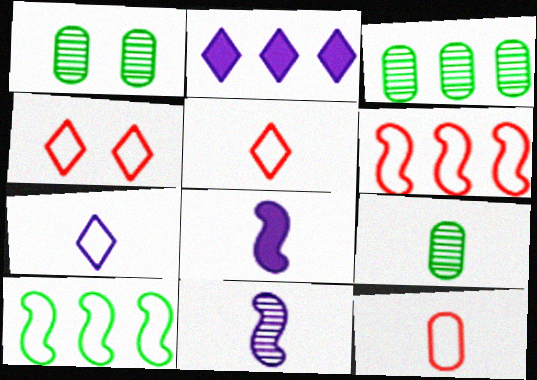[[1, 3, 9], 
[2, 3, 6], 
[3, 4, 8], 
[4, 6, 12], 
[5, 8, 9]]